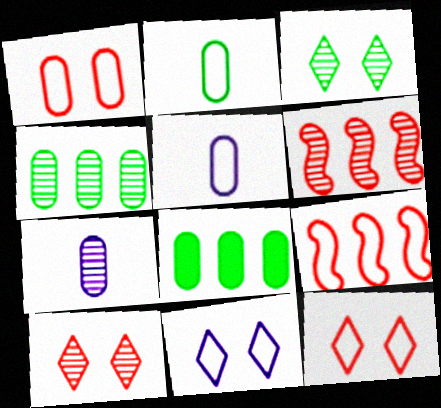[[1, 7, 8], 
[2, 9, 11], 
[3, 6, 7]]